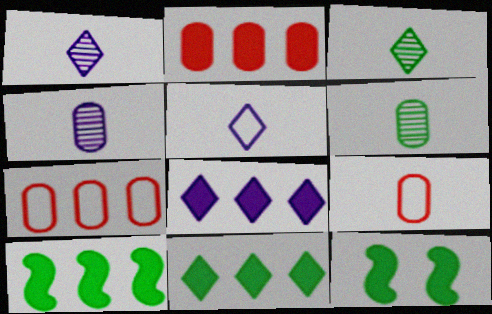[[1, 7, 12], 
[2, 8, 10]]